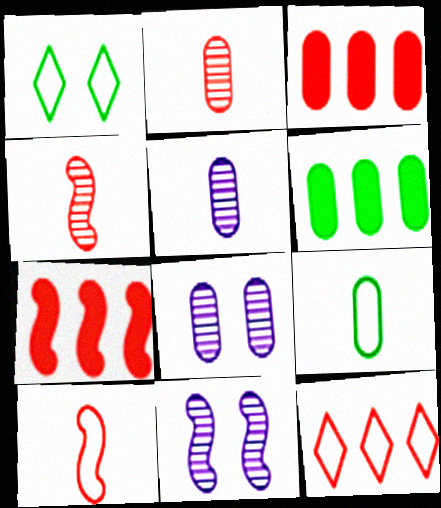[[1, 5, 7], 
[3, 8, 9]]